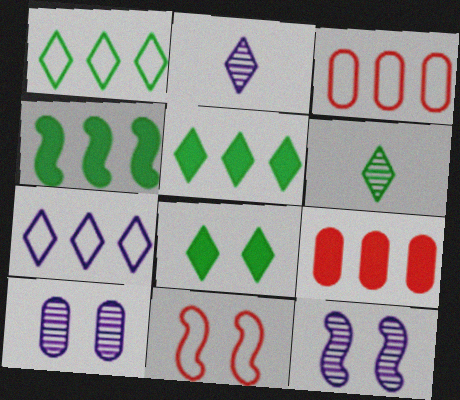[[1, 6, 8], 
[8, 10, 11]]